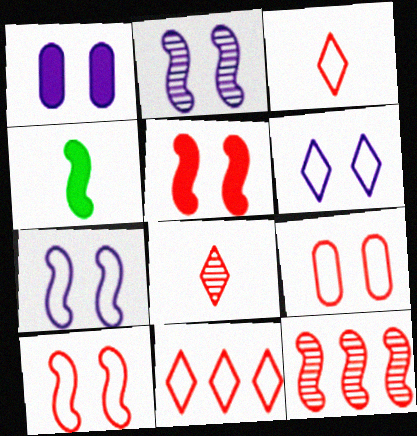[[1, 2, 6], 
[4, 7, 12]]